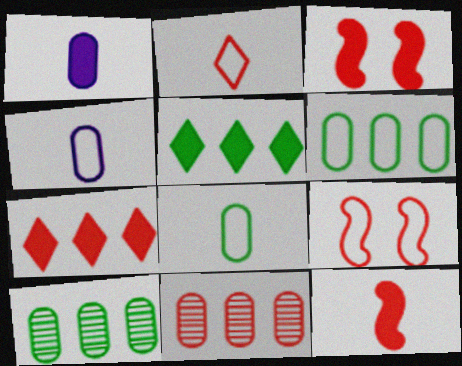[[1, 3, 5], 
[2, 3, 11]]